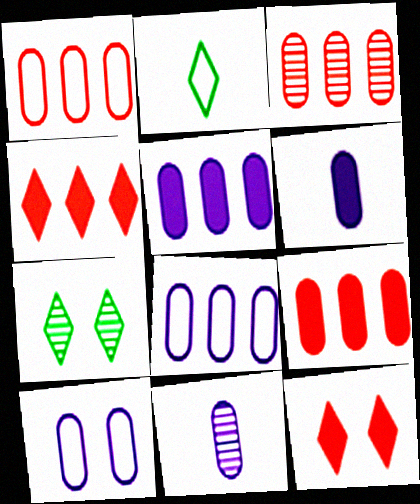[[1, 3, 9], 
[5, 10, 11]]